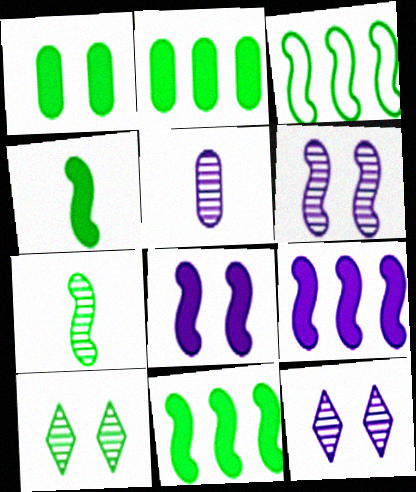[]